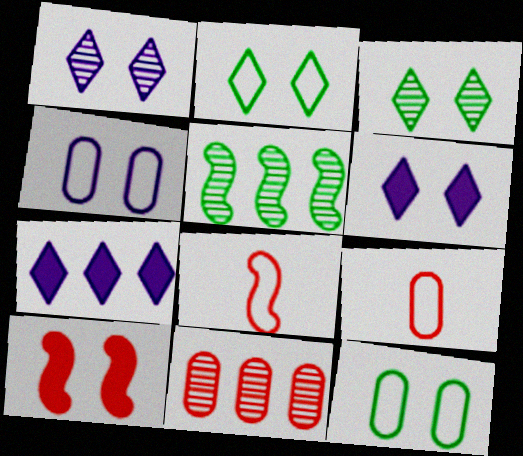[[1, 10, 12], 
[3, 4, 10], 
[5, 6, 9]]